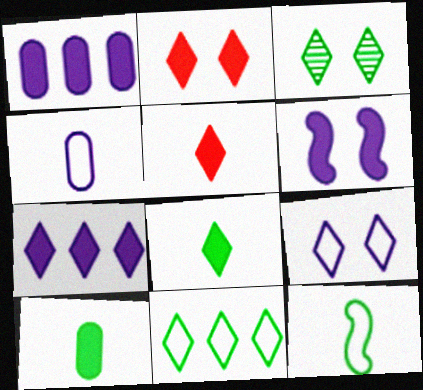[[2, 3, 9], 
[2, 7, 8], 
[3, 8, 11]]